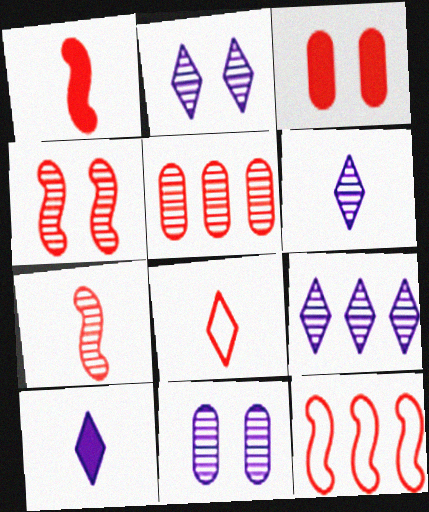[[1, 4, 12], 
[2, 6, 9]]